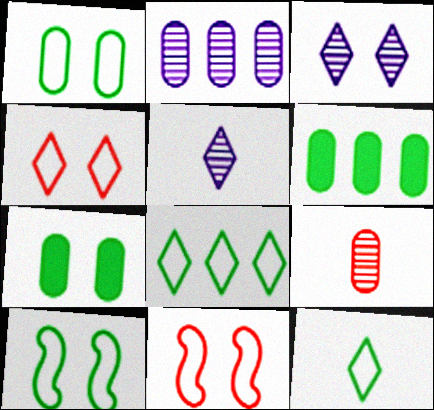[[3, 7, 11], 
[5, 6, 11]]